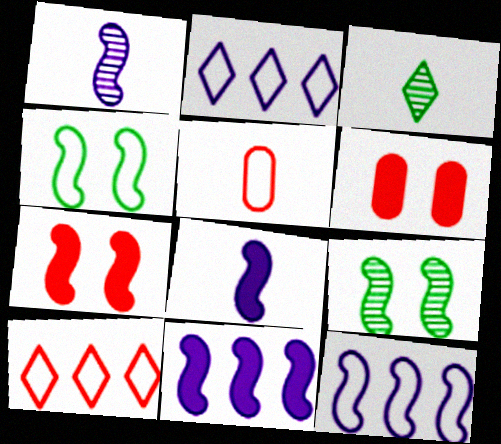[[2, 4, 5], 
[3, 5, 8], 
[3, 6, 12]]